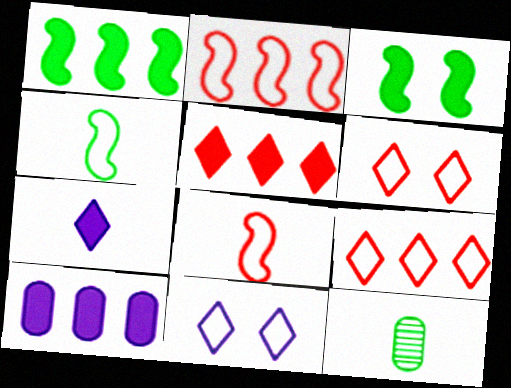[[1, 5, 10], 
[7, 8, 12]]